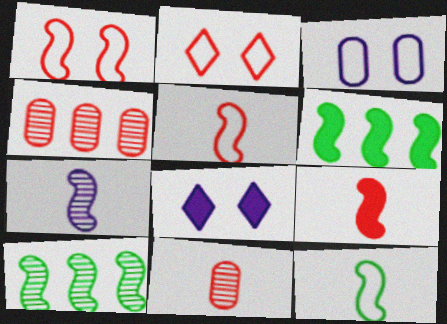[[1, 6, 7], 
[2, 4, 9], 
[4, 8, 12], 
[7, 9, 12]]